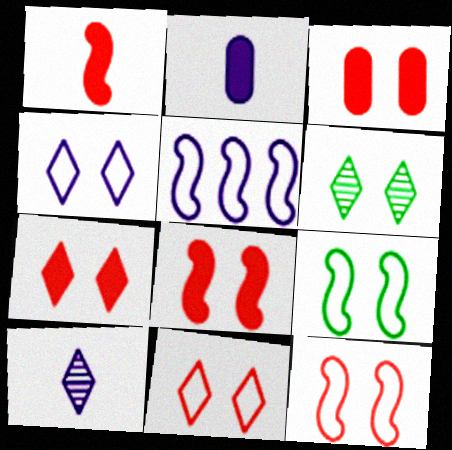[[3, 7, 8], 
[4, 6, 7]]